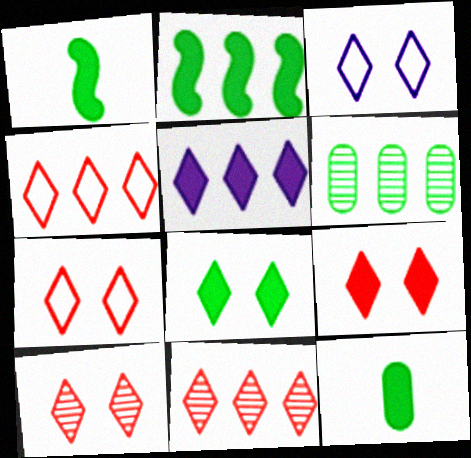[[2, 8, 12], 
[3, 8, 10], 
[7, 9, 10]]